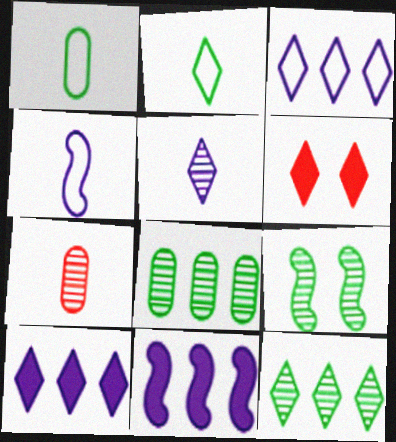[[4, 6, 8]]